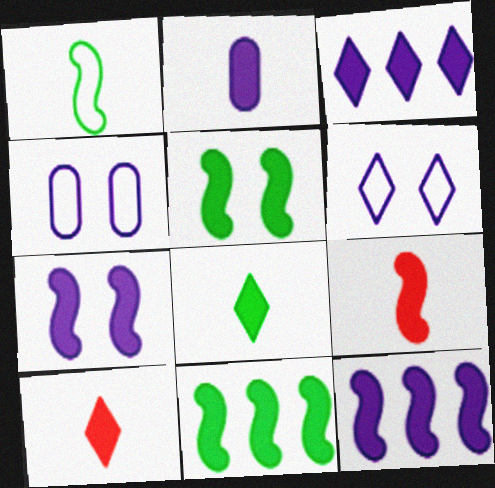[[2, 3, 7], 
[2, 8, 9], 
[5, 9, 12], 
[7, 9, 11]]